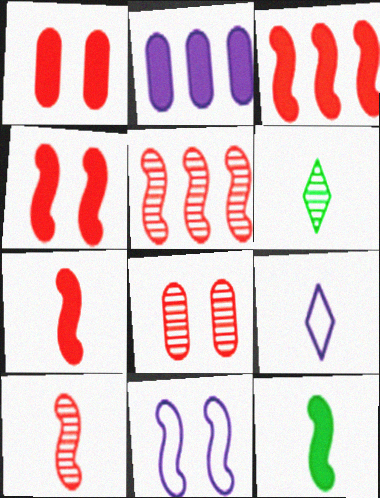[[3, 4, 7], 
[5, 11, 12]]